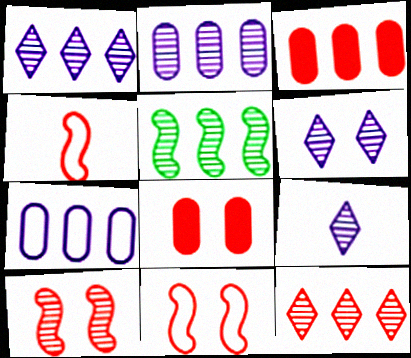[[1, 6, 9], 
[2, 5, 12], 
[4, 8, 12]]